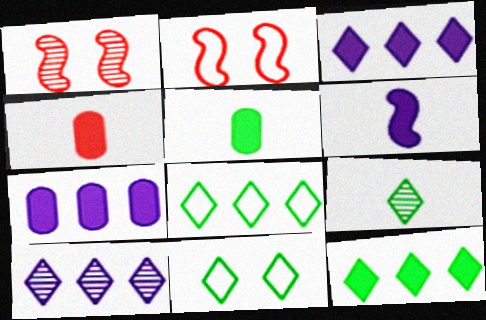[[2, 5, 10], 
[2, 7, 9], 
[9, 11, 12]]